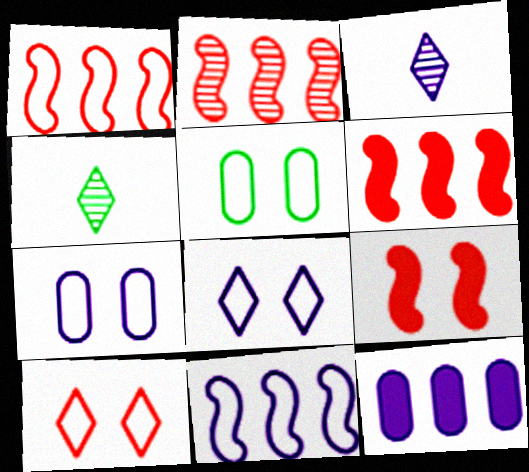[[1, 2, 6], 
[3, 5, 6], 
[4, 6, 7]]